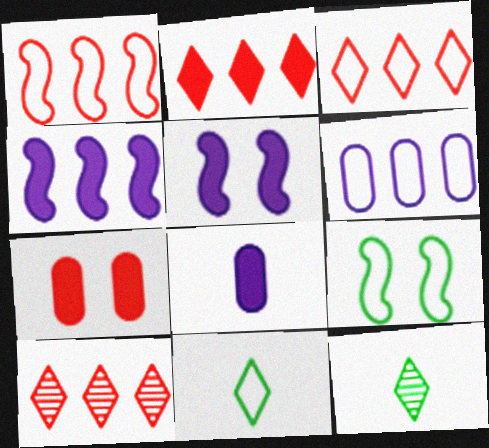[[2, 3, 10], 
[8, 9, 10]]